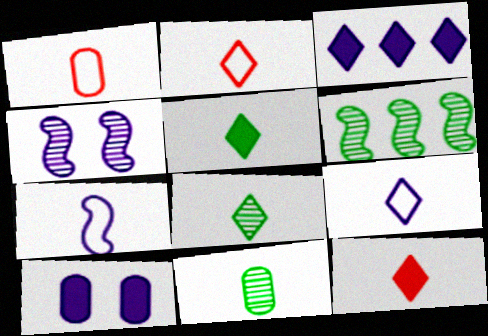[[2, 6, 10], 
[7, 11, 12], 
[8, 9, 12]]